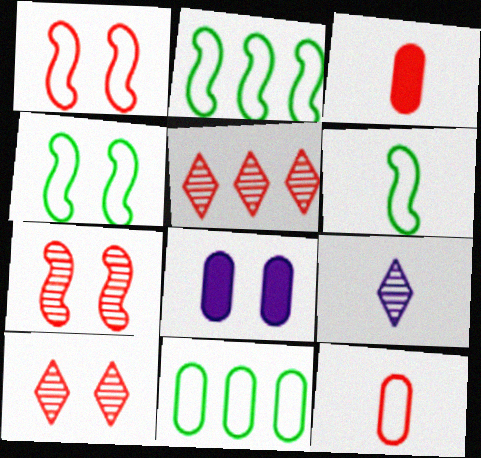[[1, 3, 5], 
[2, 4, 6], 
[3, 6, 9], 
[4, 8, 10], 
[5, 6, 8]]